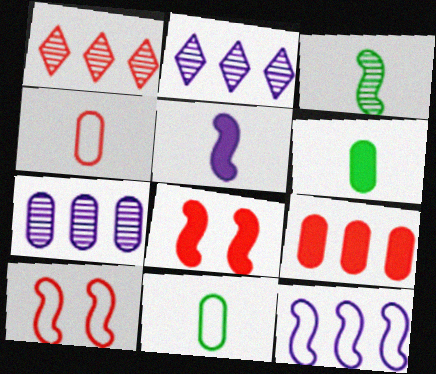[[1, 4, 8], 
[2, 6, 10], 
[2, 8, 11], 
[3, 8, 12]]